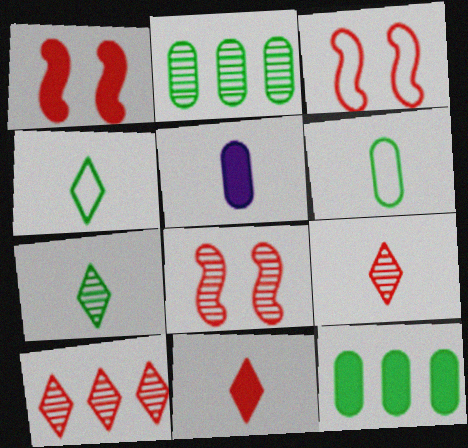[[1, 3, 8]]